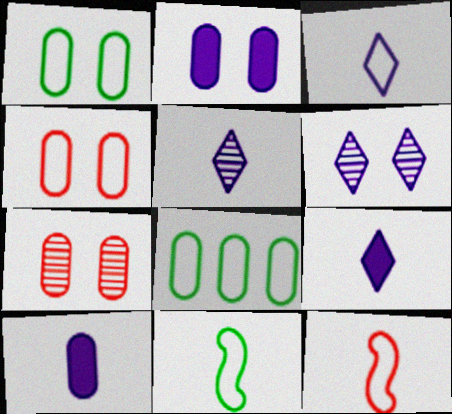[[1, 2, 7], 
[3, 5, 9], 
[7, 8, 10]]